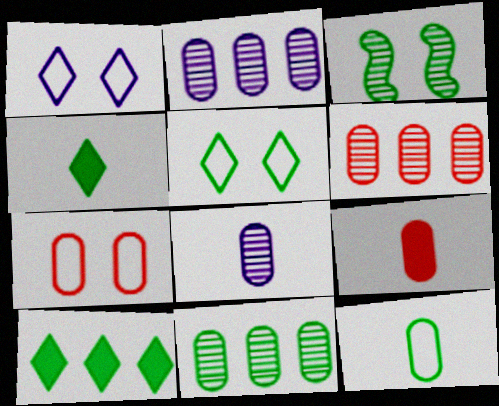[[2, 6, 11], 
[3, 10, 12], 
[6, 7, 9], 
[8, 9, 12]]